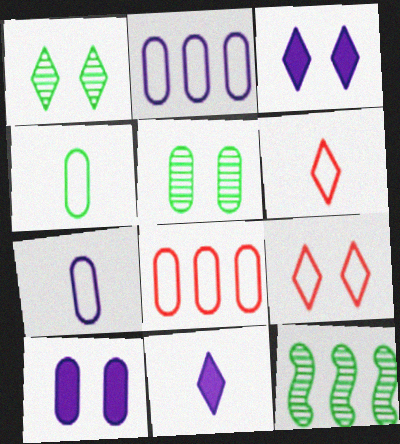[[1, 3, 9], 
[6, 10, 12]]